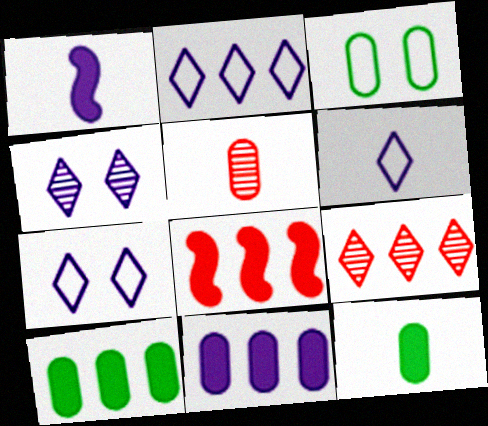[[1, 3, 9], 
[2, 6, 7], 
[3, 5, 11]]